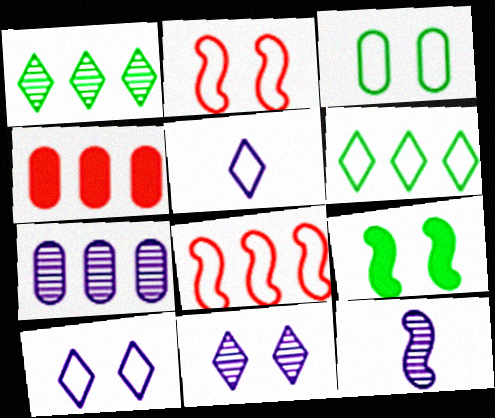[[2, 3, 10], 
[3, 5, 8], 
[7, 11, 12], 
[8, 9, 12]]